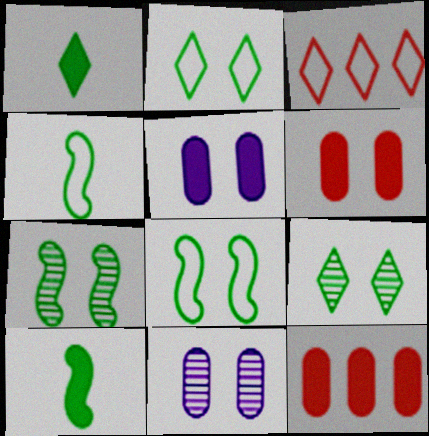[[3, 10, 11]]